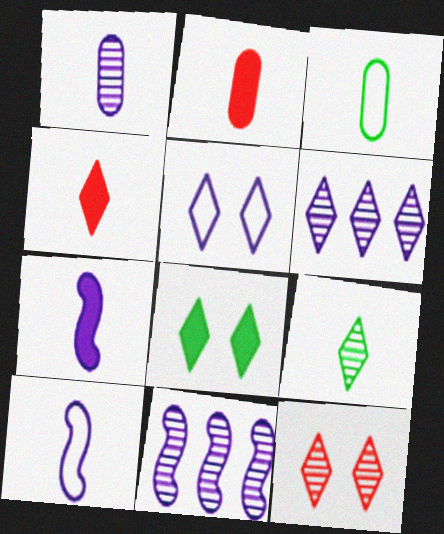[[1, 2, 3], 
[2, 9, 10], 
[5, 8, 12], 
[6, 9, 12]]